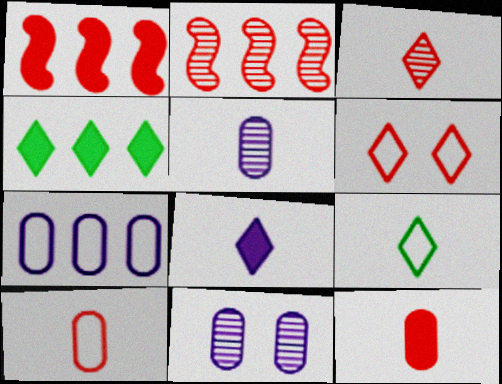[[1, 9, 11], 
[2, 4, 7], 
[2, 6, 12], 
[3, 8, 9]]